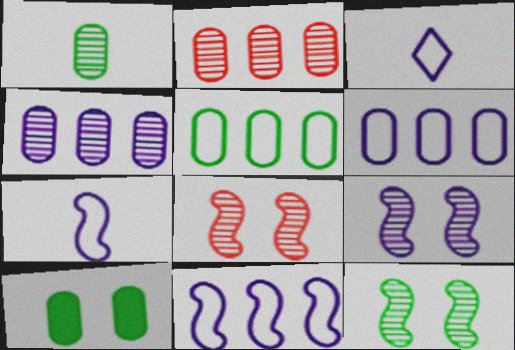[[1, 5, 10], 
[8, 9, 12]]